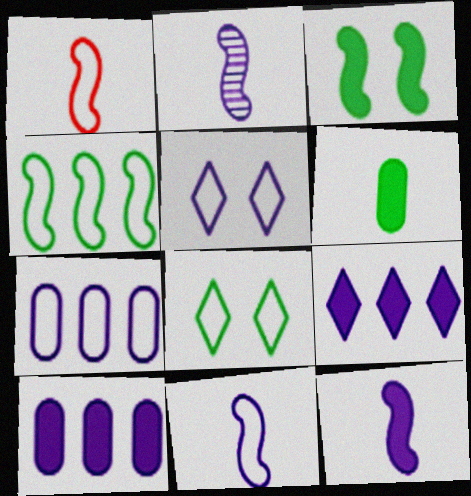[[1, 7, 8], 
[2, 5, 10], 
[2, 11, 12], 
[5, 7, 11]]